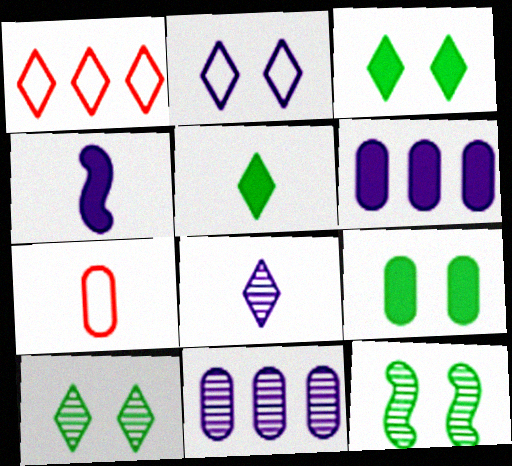[[1, 3, 8], 
[2, 4, 11], 
[7, 9, 11]]